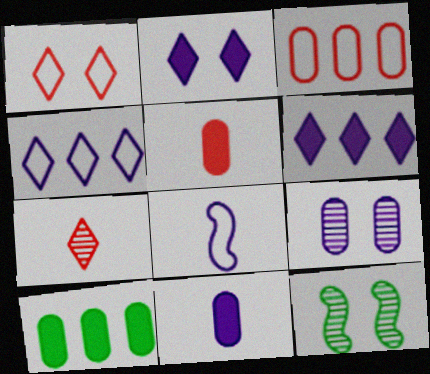[[4, 5, 12], 
[6, 8, 9]]